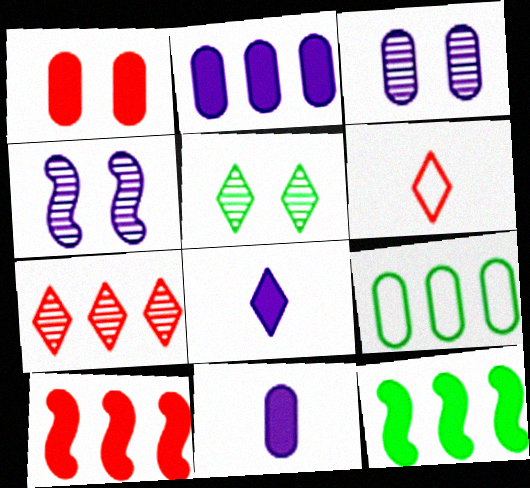[[1, 8, 12], 
[3, 6, 12]]